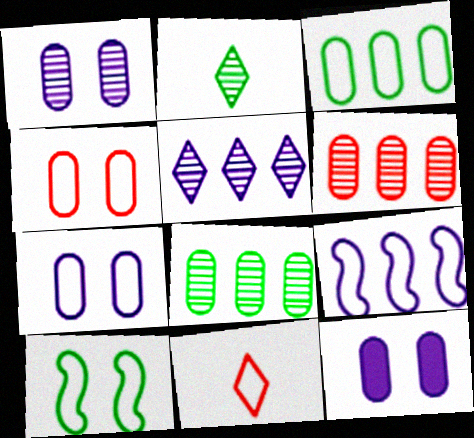[[1, 7, 12]]